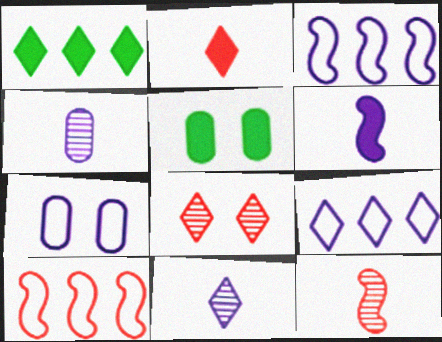[[1, 7, 12], 
[5, 9, 12], 
[5, 10, 11]]